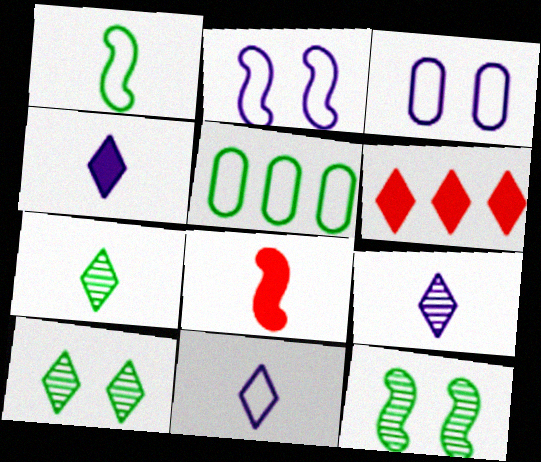[[4, 9, 11], 
[6, 10, 11]]